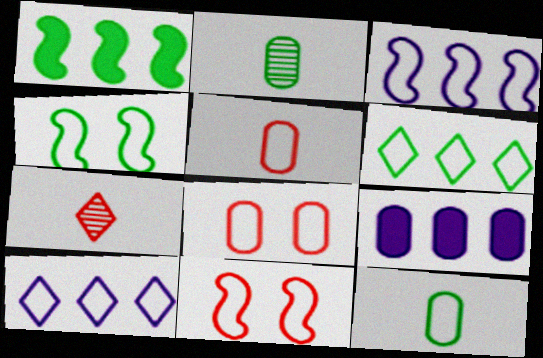[[2, 8, 9], 
[4, 5, 10], 
[4, 6, 12], 
[4, 7, 9], 
[10, 11, 12]]